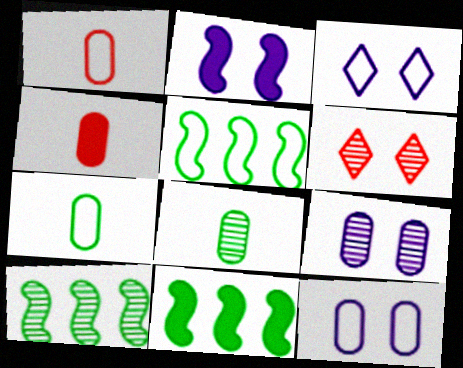[[1, 3, 5], 
[2, 3, 9], 
[3, 4, 10], 
[5, 10, 11]]